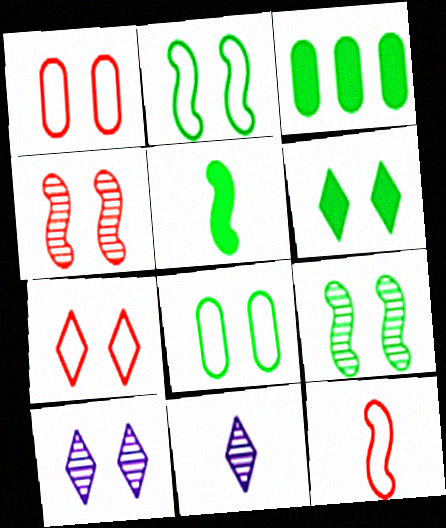[[3, 5, 6], 
[3, 10, 12], 
[6, 7, 10], 
[6, 8, 9]]